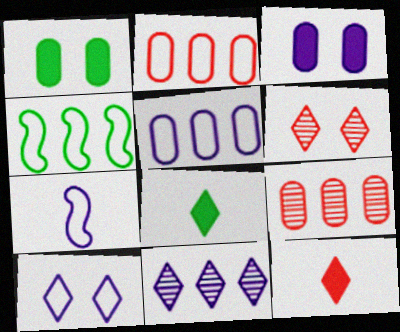[[3, 7, 11], 
[5, 7, 10]]